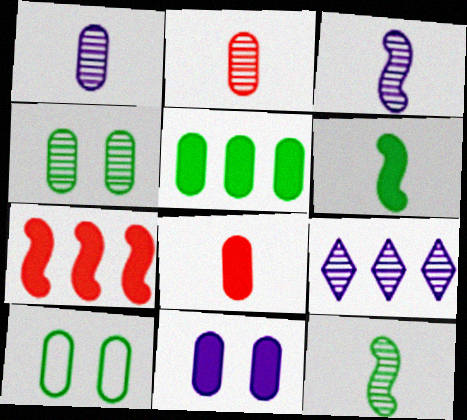[[5, 8, 11]]